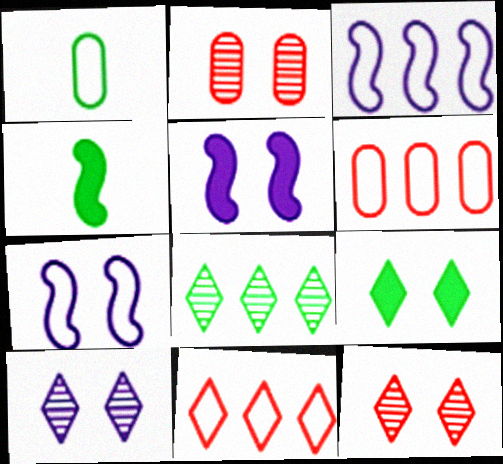[[1, 7, 11], 
[2, 7, 9], 
[4, 6, 10]]